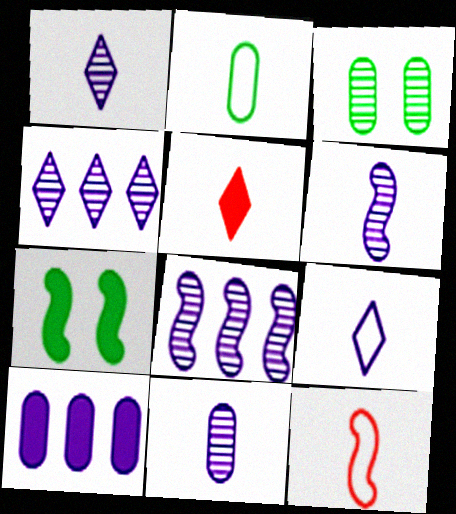[[1, 6, 11], 
[2, 5, 6], 
[2, 9, 12], 
[5, 7, 10], 
[7, 8, 12]]